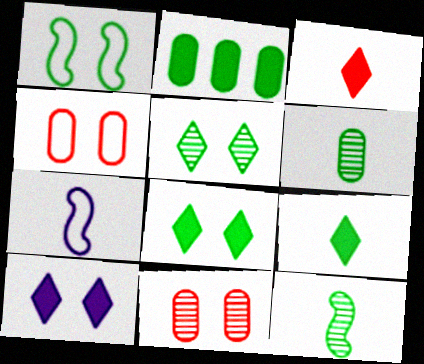[[1, 10, 11], 
[3, 6, 7]]